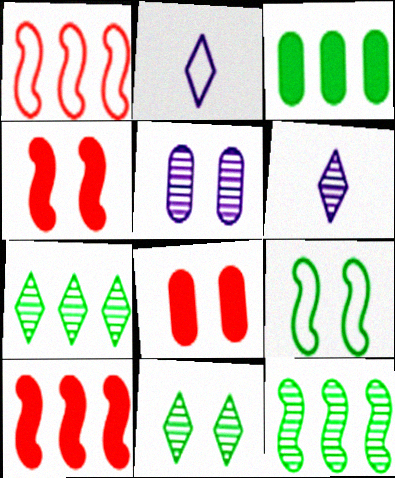[[2, 8, 12]]